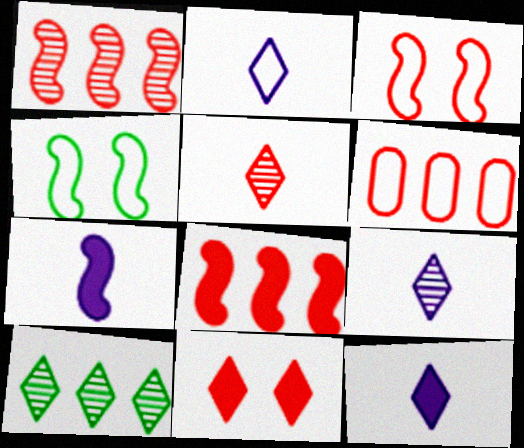[[1, 4, 7], 
[2, 4, 6], 
[2, 9, 12], 
[2, 10, 11]]